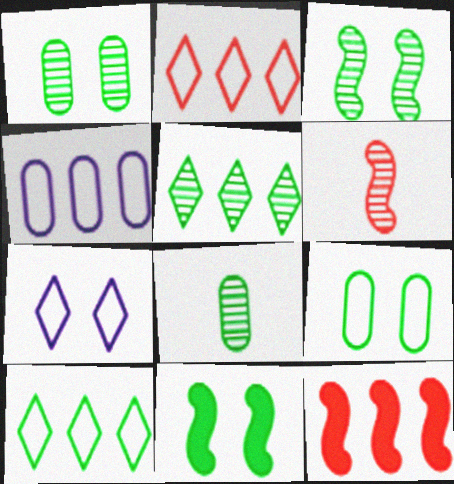[[3, 5, 8], 
[4, 5, 12], 
[7, 8, 12], 
[8, 10, 11]]